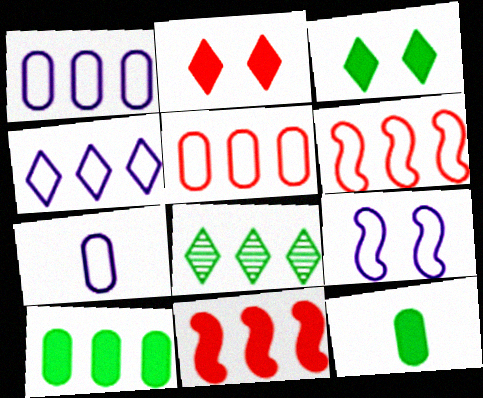[[1, 8, 11], 
[4, 7, 9]]